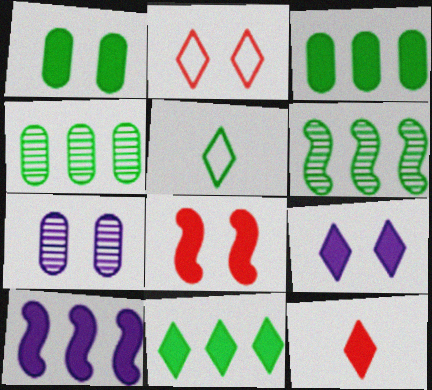[[1, 5, 6], 
[1, 8, 9], 
[1, 10, 12], 
[9, 11, 12]]